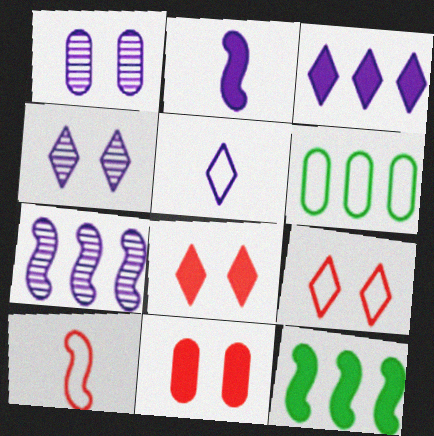[[3, 4, 5]]